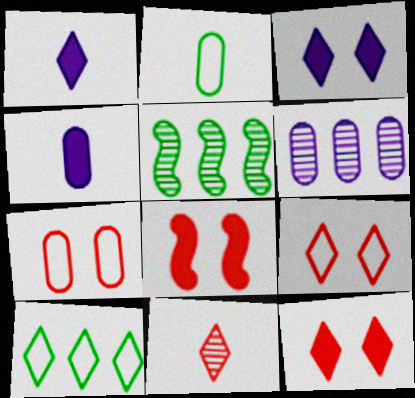[[1, 5, 7], 
[3, 10, 11], 
[4, 5, 9]]